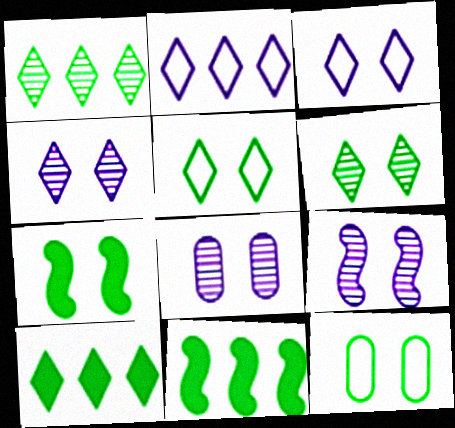[[4, 8, 9], 
[6, 7, 12]]